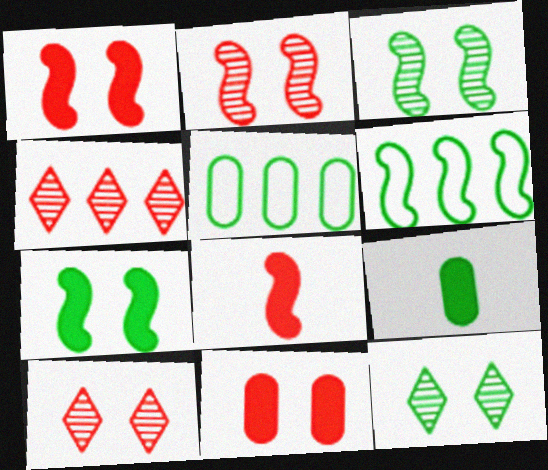[[6, 9, 12]]